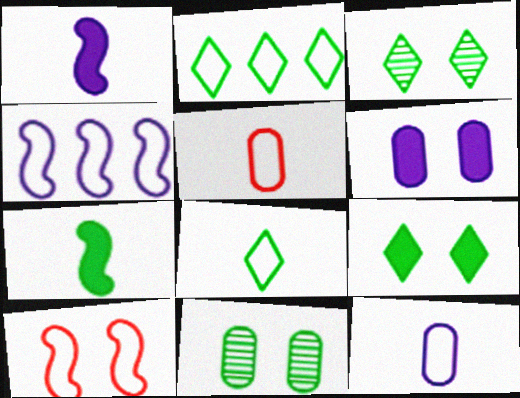[[2, 7, 11], 
[2, 10, 12], 
[3, 6, 10]]